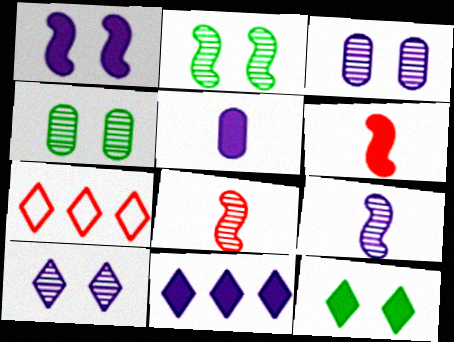[[1, 5, 11], 
[2, 5, 7]]